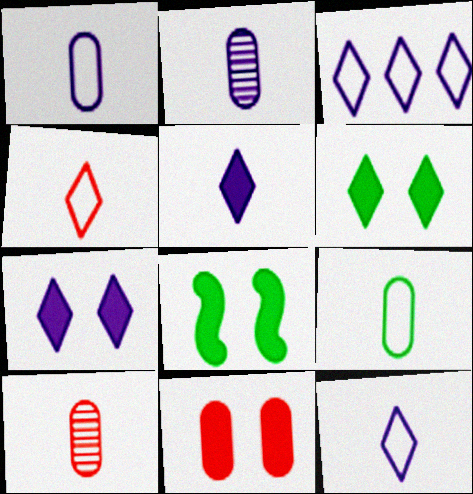[[3, 8, 10], 
[7, 8, 11]]